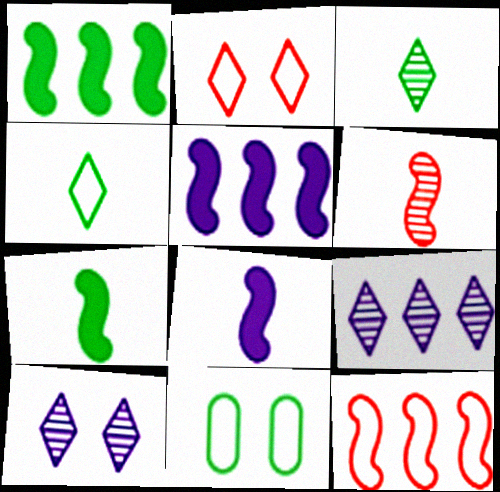[[1, 3, 11]]